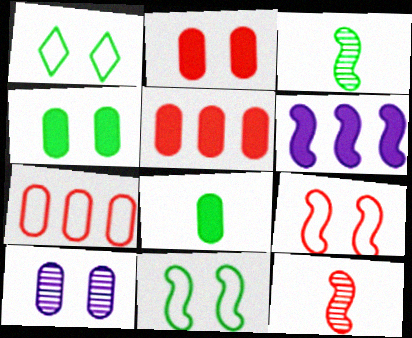[[3, 6, 9], 
[6, 11, 12], 
[7, 8, 10]]